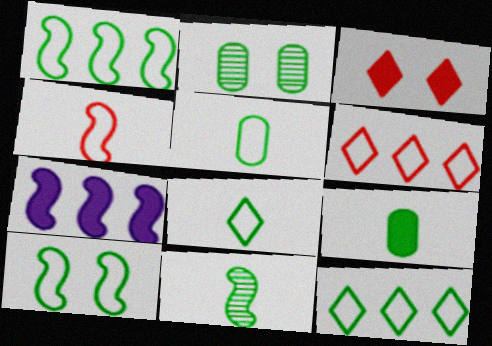[[3, 7, 9], 
[5, 10, 12], 
[8, 9, 11]]